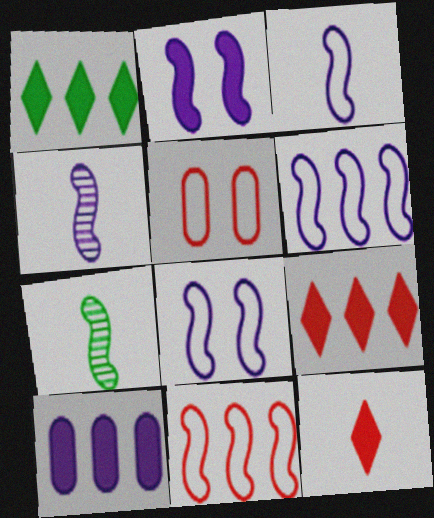[[1, 4, 5], 
[2, 4, 6], 
[2, 7, 11], 
[3, 6, 8]]